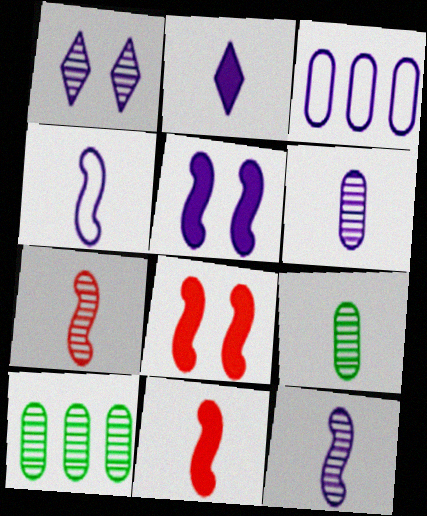[[1, 7, 10], 
[2, 4, 6]]